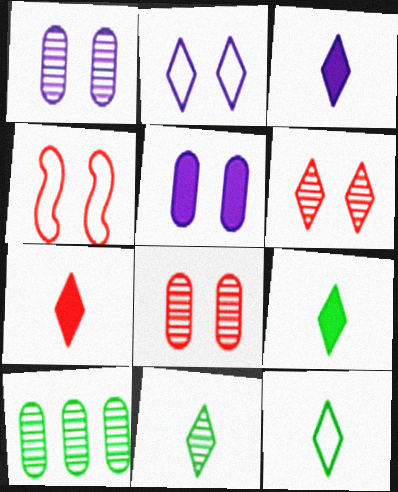[[3, 4, 10], 
[3, 7, 9], 
[9, 11, 12]]